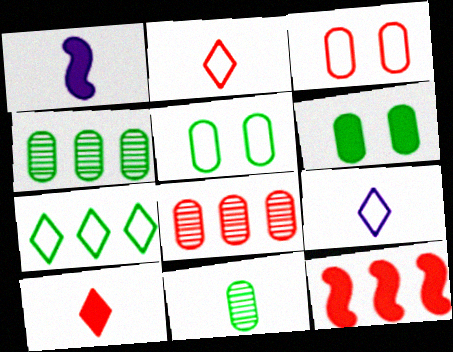[[1, 2, 11]]